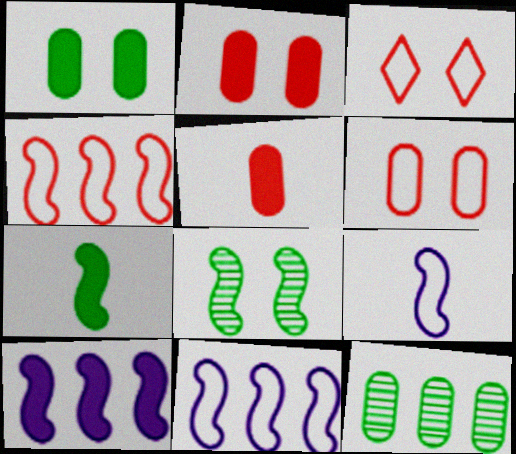[]